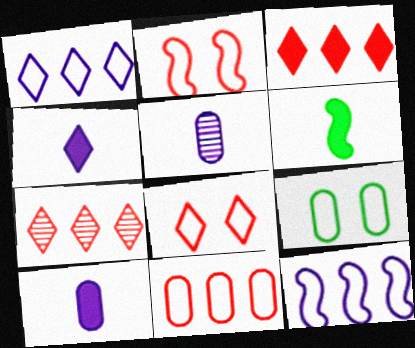[]